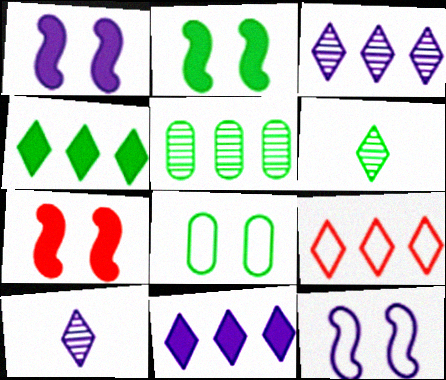[[1, 2, 7], 
[3, 4, 9]]